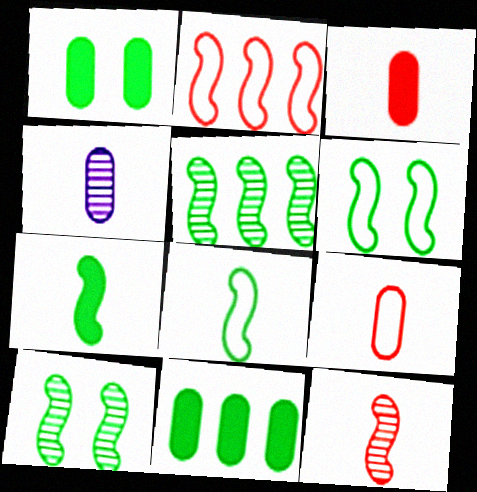[[5, 6, 7]]